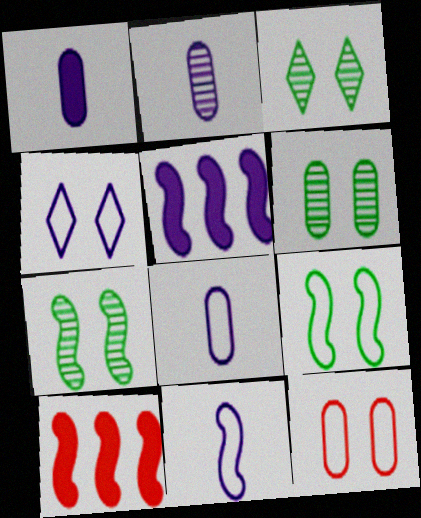[[1, 2, 8], 
[2, 4, 5], 
[3, 6, 7], 
[3, 8, 10], 
[4, 9, 12], 
[7, 10, 11]]